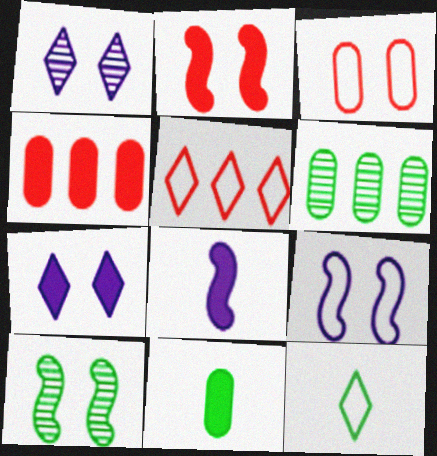[[2, 9, 10], 
[3, 7, 10]]